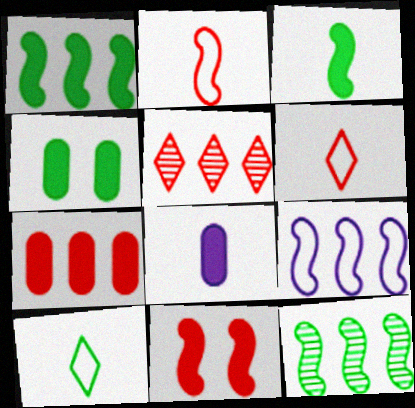[[4, 7, 8], 
[4, 10, 12]]